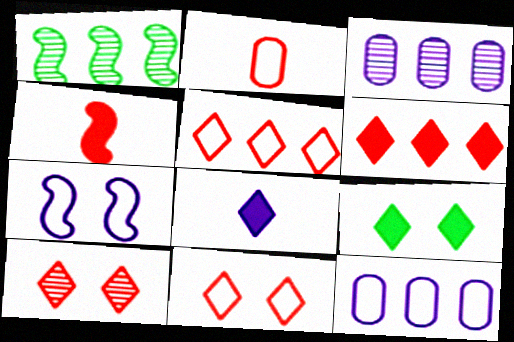[[1, 4, 7], 
[1, 6, 12], 
[3, 7, 8], 
[6, 8, 9]]